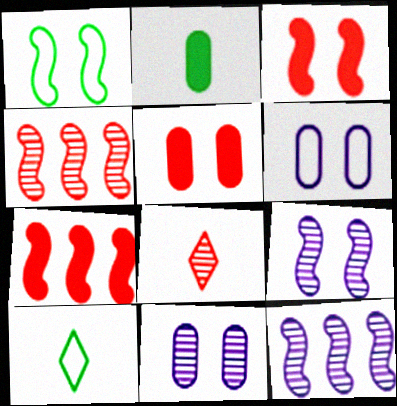[[1, 3, 9], 
[5, 10, 12], 
[7, 10, 11]]